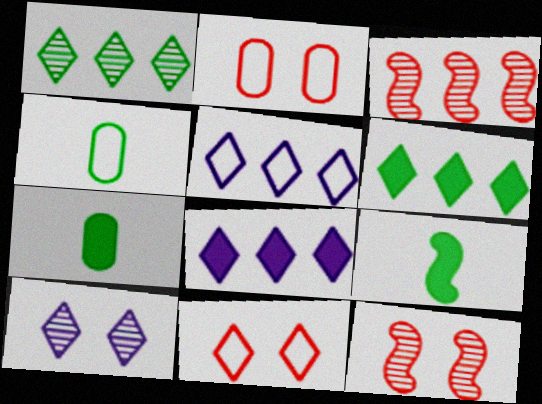[[4, 8, 12], 
[5, 7, 12]]